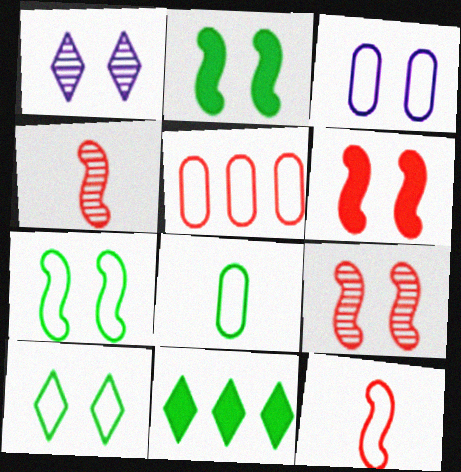[[3, 4, 11], 
[3, 5, 8]]